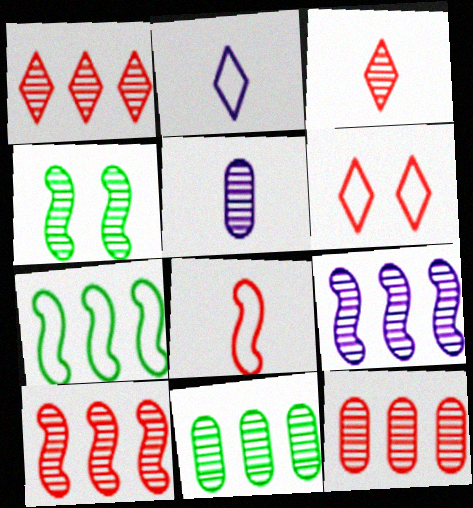[[1, 4, 5], 
[1, 9, 11], 
[1, 10, 12]]